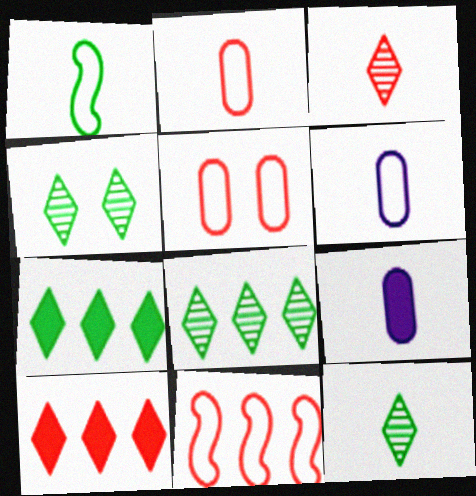[[1, 3, 9], 
[4, 8, 12], 
[4, 9, 11]]